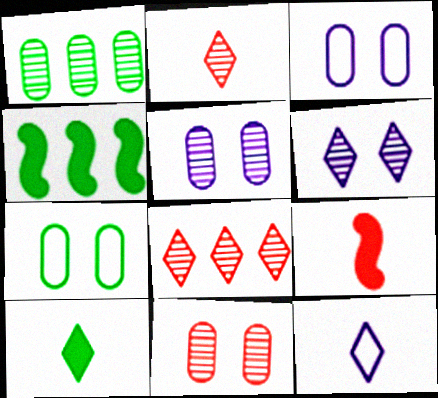[[2, 3, 4], 
[2, 10, 12], 
[4, 11, 12]]